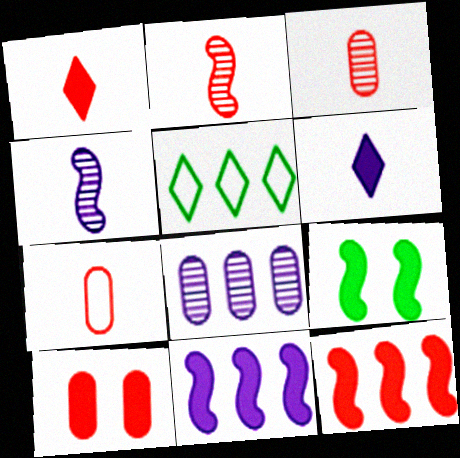[[1, 2, 7], 
[1, 10, 12], 
[4, 5, 10], 
[5, 8, 12]]